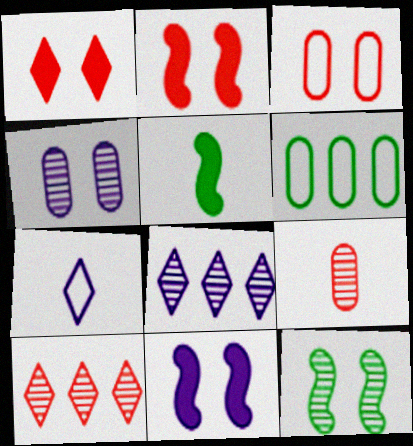[[3, 5, 8], 
[5, 7, 9], 
[8, 9, 12]]